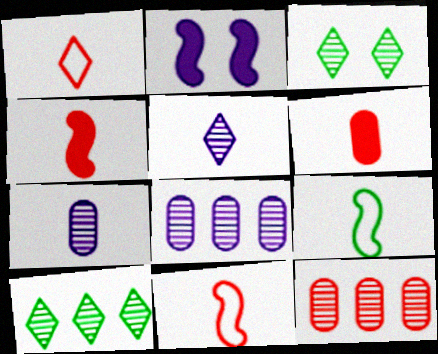[[5, 6, 9]]